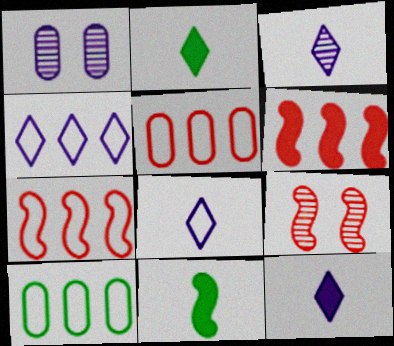[[1, 2, 7], 
[3, 8, 12], 
[4, 7, 10], 
[9, 10, 12]]